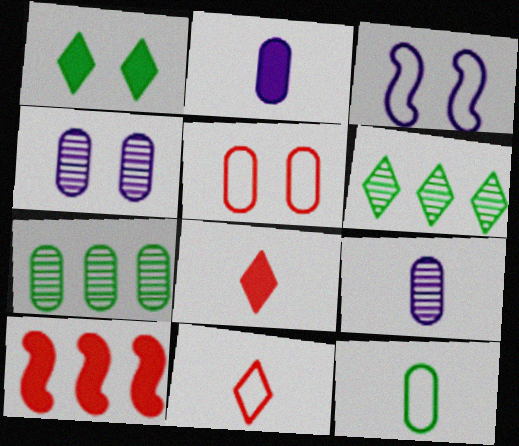[[1, 2, 10], 
[2, 5, 7], 
[3, 7, 8]]